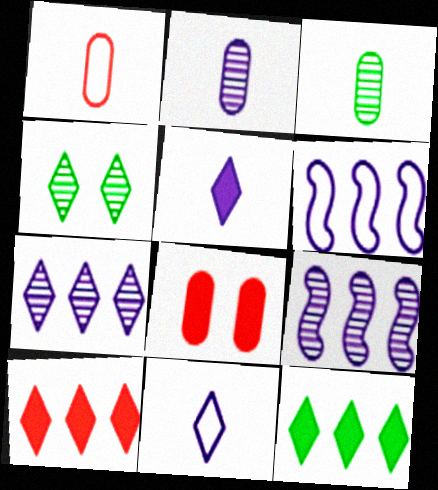[[4, 10, 11]]